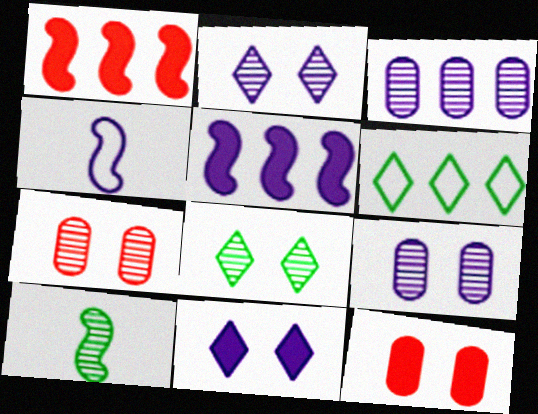[[1, 3, 6], 
[3, 4, 11]]